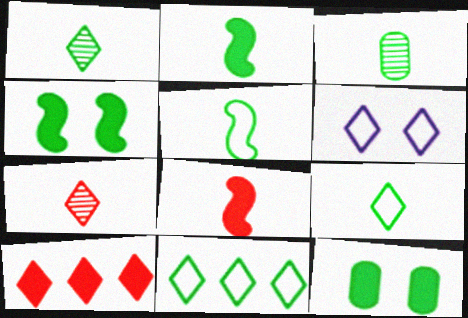[[1, 6, 10], 
[2, 3, 9], 
[3, 4, 11]]